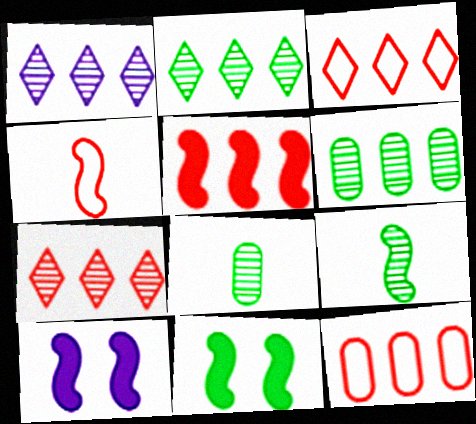[[1, 2, 7], 
[3, 8, 10], 
[5, 7, 12]]